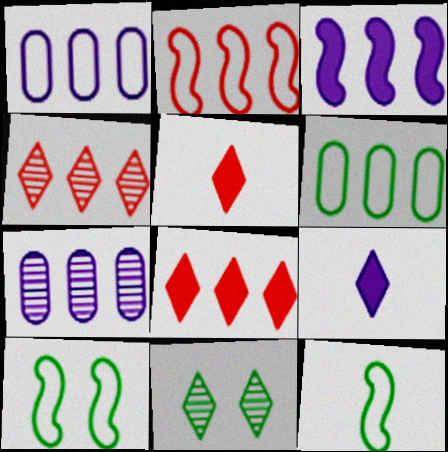[[3, 4, 6], 
[5, 7, 10]]